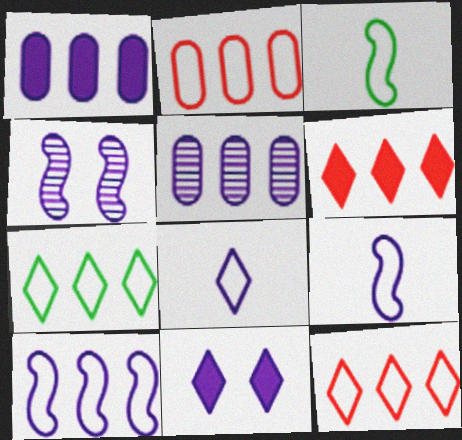[[1, 4, 8], 
[2, 7, 10], 
[5, 9, 11]]